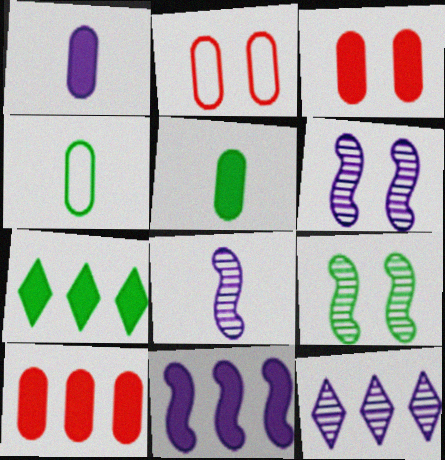[[2, 7, 8], 
[4, 7, 9], 
[7, 10, 11]]